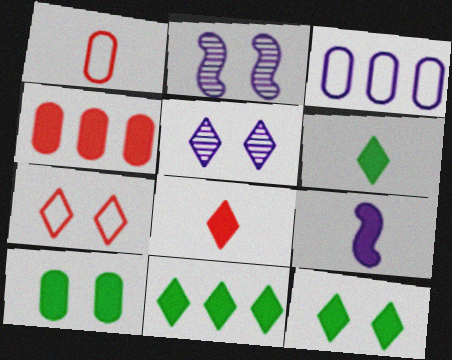[[1, 2, 11], 
[2, 7, 10], 
[3, 5, 9], 
[4, 9, 12], 
[5, 7, 12], 
[6, 11, 12]]